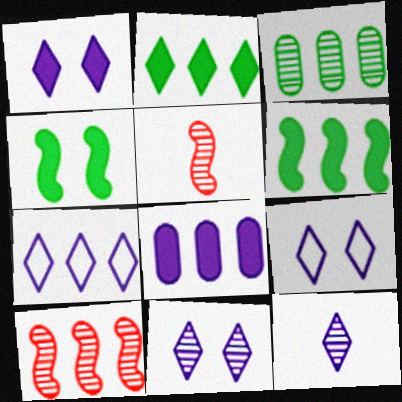[[1, 7, 12], 
[1, 9, 11], 
[3, 5, 11]]